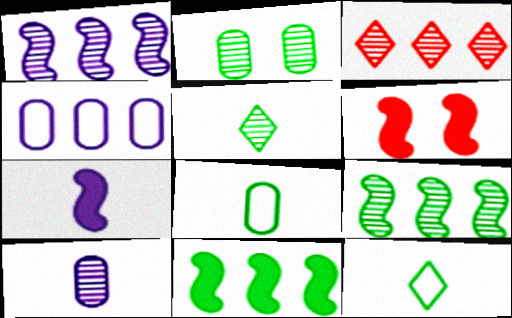[[2, 5, 9], 
[2, 11, 12], 
[3, 4, 11], 
[4, 5, 6], 
[6, 7, 11]]